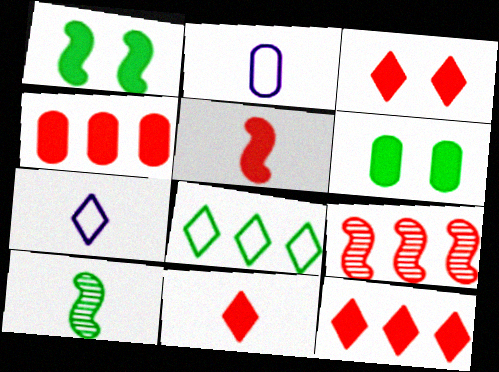[[2, 10, 11], 
[3, 4, 5], 
[3, 11, 12], 
[6, 7, 9], 
[6, 8, 10]]